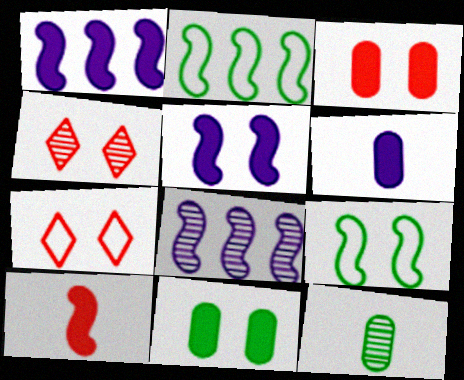[[1, 7, 12], 
[2, 4, 6], 
[4, 8, 12], 
[8, 9, 10]]